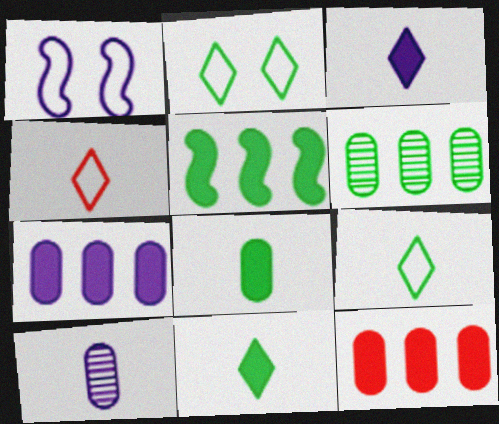[]